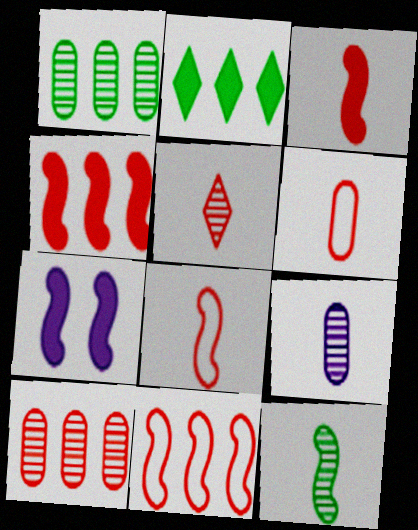[[3, 5, 6], 
[5, 9, 12], 
[7, 11, 12]]